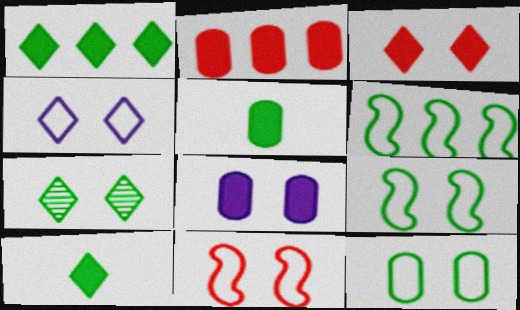[[2, 5, 8], 
[3, 4, 7], 
[4, 11, 12], 
[5, 6, 7], 
[7, 8, 11]]